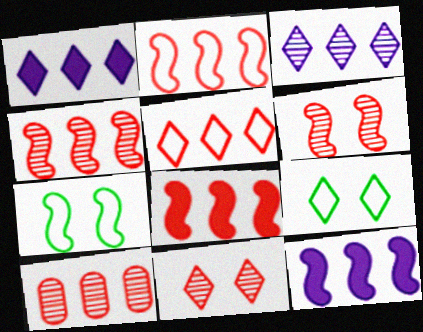[[2, 4, 8], 
[5, 8, 10]]